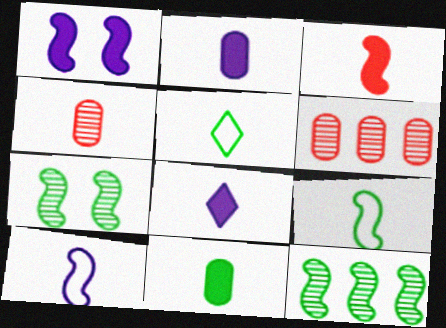[[1, 5, 6], 
[3, 8, 11], 
[4, 8, 9]]